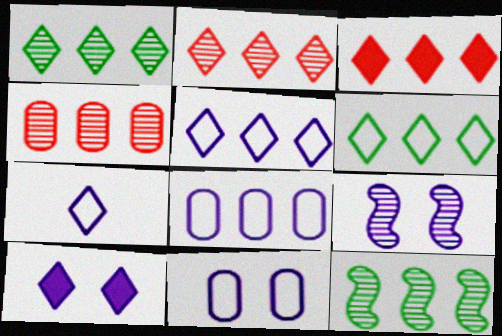[[1, 3, 5], 
[3, 8, 12], 
[9, 10, 11]]